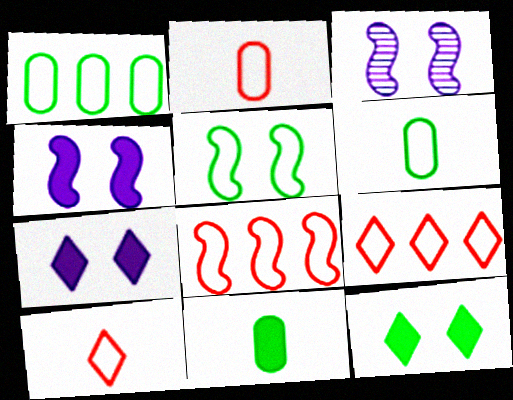[[3, 9, 11]]